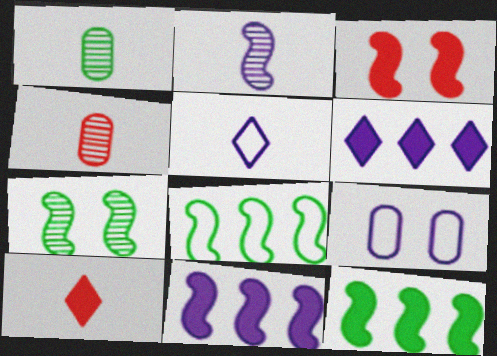[[2, 3, 8], 
[2, 6, 9]]